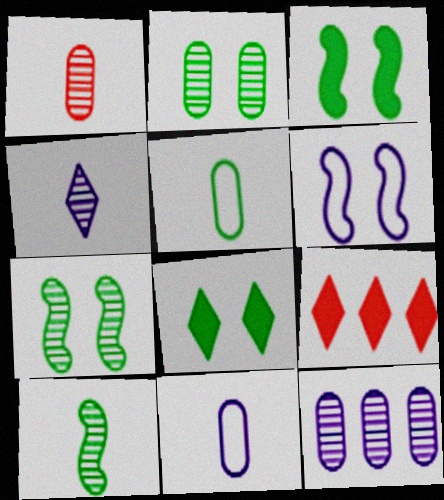[[1, 2, 12], 
[1, 4, 10], 
[7, 9, 11]]